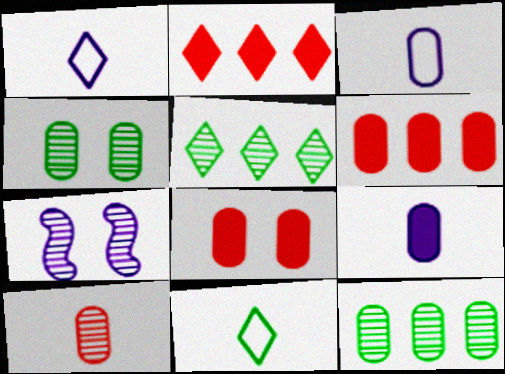[[3, 4, 6], 
[3, 8, 12], 
[5, 7, 10], 
[6, 7, 11]]